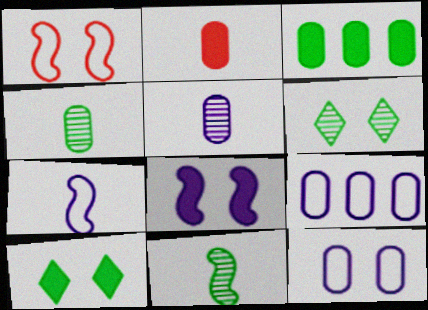[]